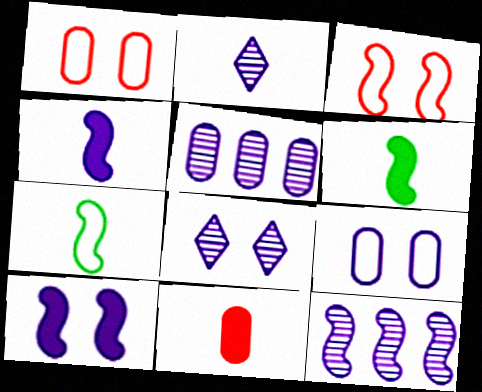[[2, 7, 11], 
[3, 6, 12], 
[8, 9, 10]]